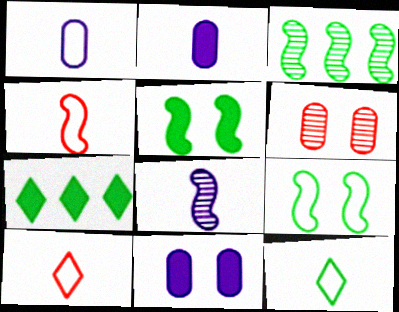[[1, 4, 12], 
[3, 10, 11]]